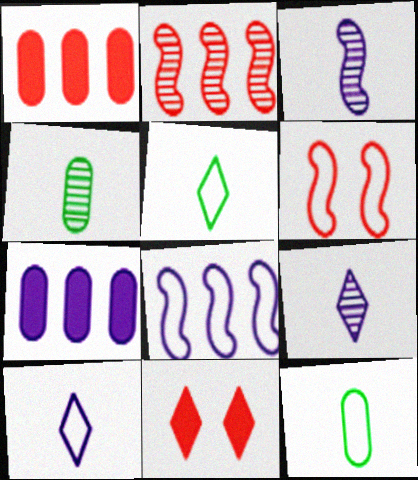[[4, 8, 11]]